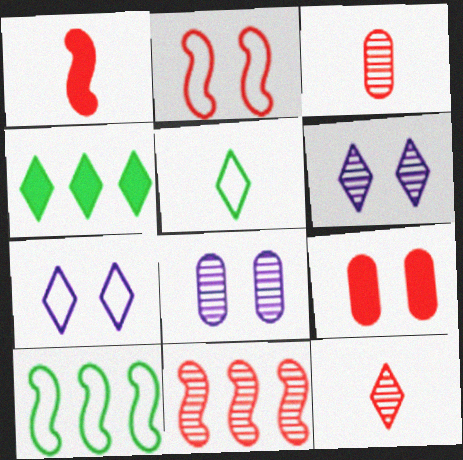[[1, 2, 11], 
[4, 7, 12]]